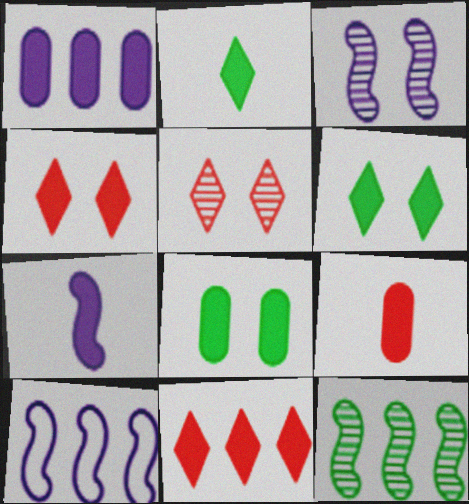[[1, 8, 9], 
[2, 7, 9], 
[3, 7, 10], 
[7, 8, 11]]